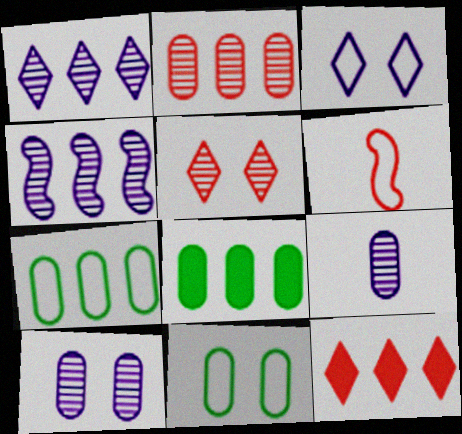[[3, 6, 7], 
[4, 7, 12]]